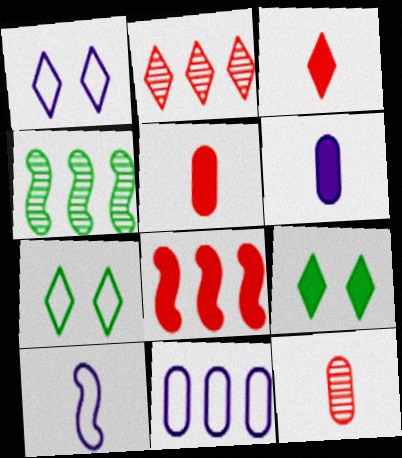[[1, 4, 5], 
[1, 10, 11], 
[6, 8, 9]]